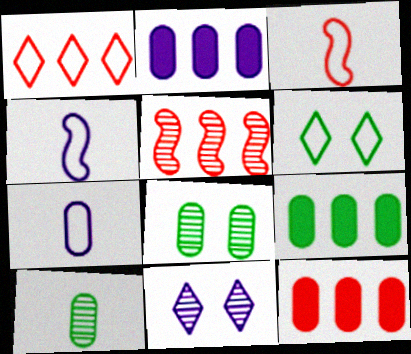[[1, 5, 12], 
[2, 4, 11], 
[2, 9, 12], 
[3, 9, 11], 
[5, 10, 11], 
[7, 8, 12]]